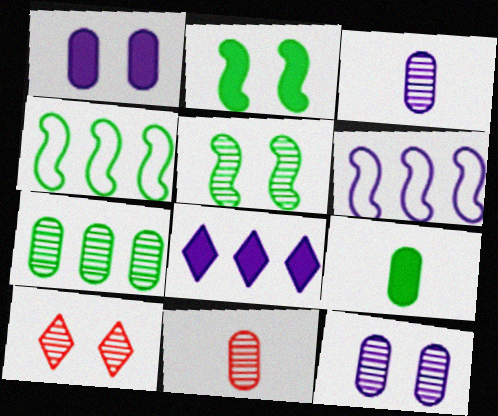[[5, 10, 12], 
[6, 9, 10], 
[7, 11, 12]]